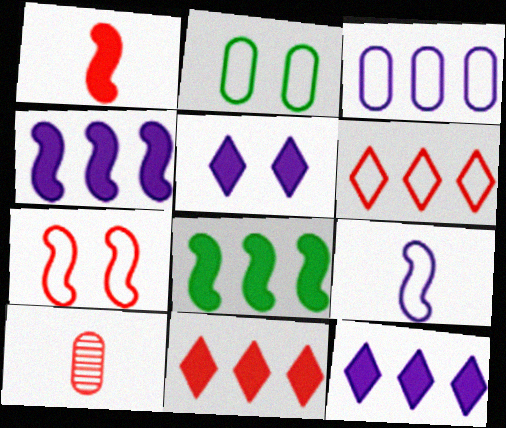[[2, 6, 9], 
[7, 10, 11]]